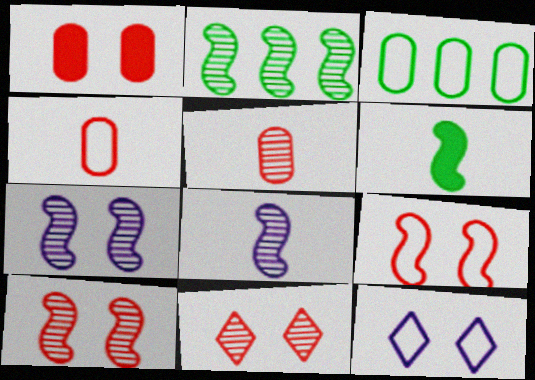[[1, 9, 11], 
[2, 8, 10]]